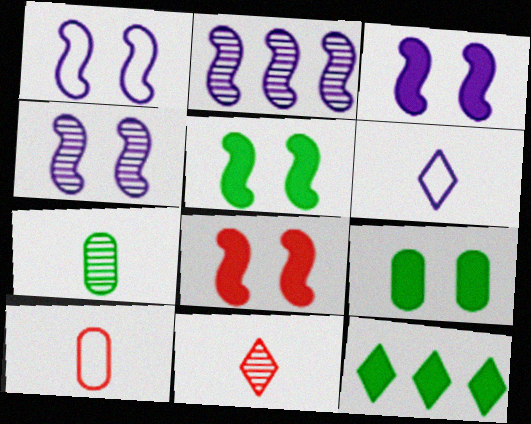[[1, 3, 4], 
[3, 5, 8], 
[4, 10, 12]]